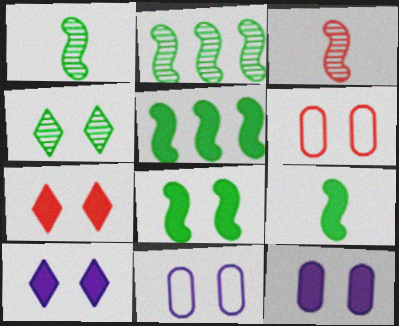[[5, 8, 9], 
[7, 8, 12]]